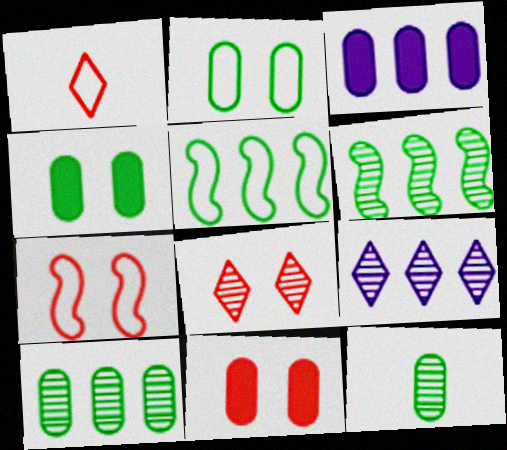[[7, 8, 11]]